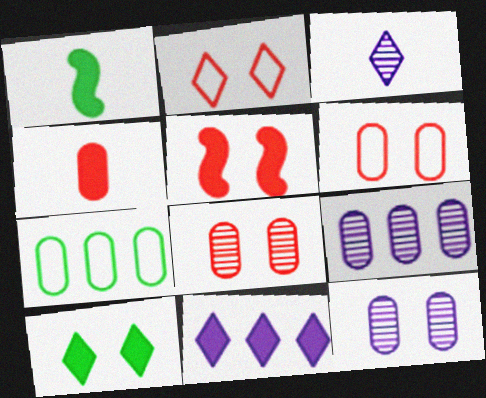[[1, 2, 9], 
[2, 5, 8], 
[3, 5, 7], 
[4, 7, 12]]